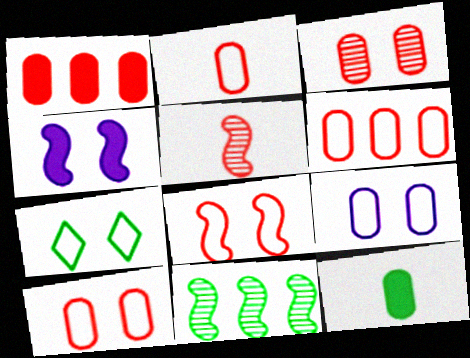[[1, 2, 3], 
[2, 6, 10], 
[3, 4, 7], 
[7, 8, 9], 
[7, 11, 12]]